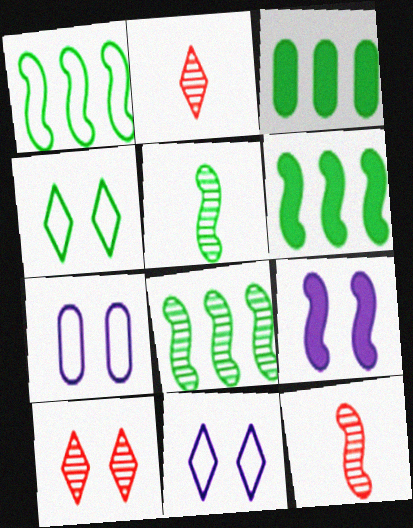[[1, 6, 8], 
[1, 9, 12], 
[2, 6, 7], 
[3, 4, 5], 
[3, 11, 12]]